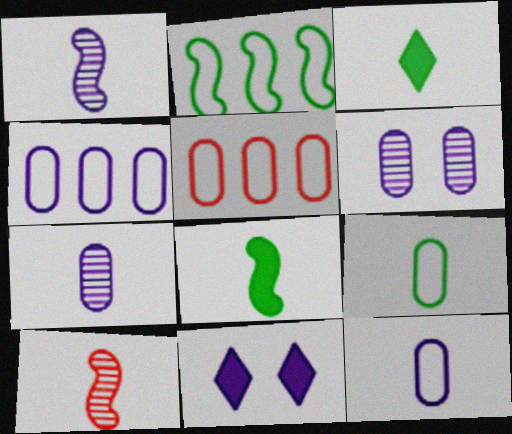[[1, 4, 11], 
[3, 10, 12]]